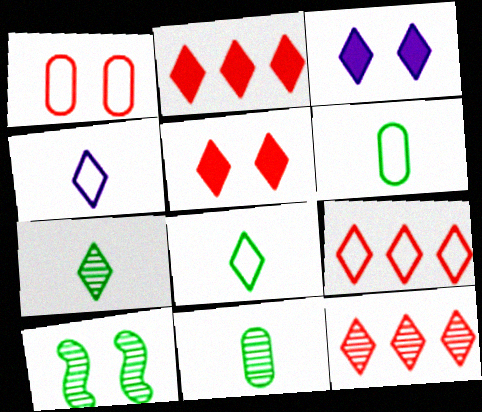[[1, 3, 10], 
[2, 9, 12], 
[3, 7, 9], 
[3, 8, 12]]